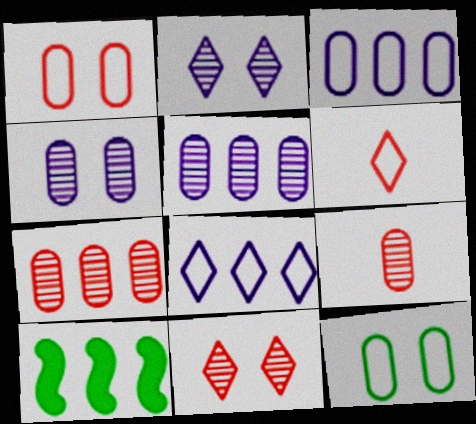[[4, 6, 10], 
[7, 8, 10]]